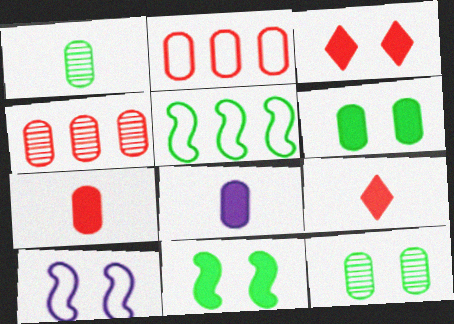[[2, 8, 12], 
[3, 10, 12]]